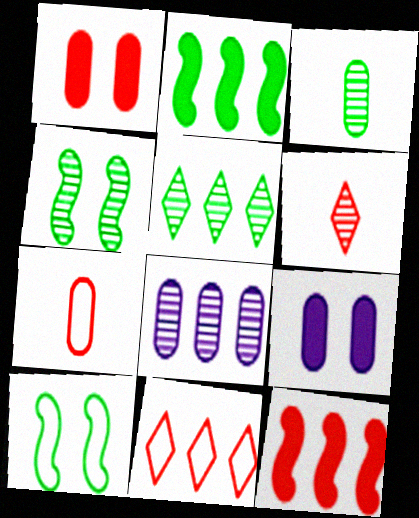[[2, 8, 11], 
[3, 4, 5], 
[4, 6, 8]]